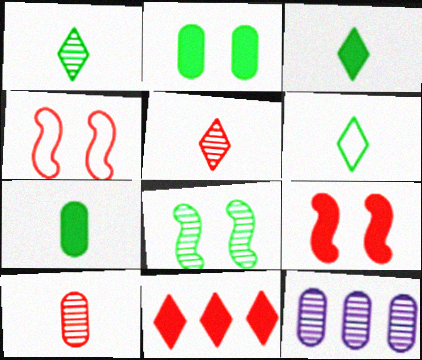[[1, 3, 6], 
[3, 4, 12], 
[4, 10, 11], 
[5, 8, 12], 
[6, 9, 12]]